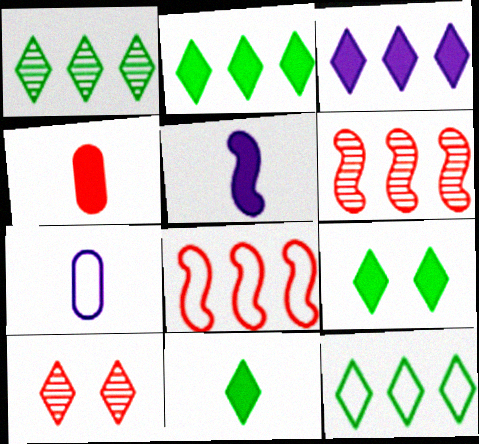[[1, 2, 12], 
[2, 9, 11], 
[4, 5, 11], 
[4, 8, 10], 
[6, 7, 9]]